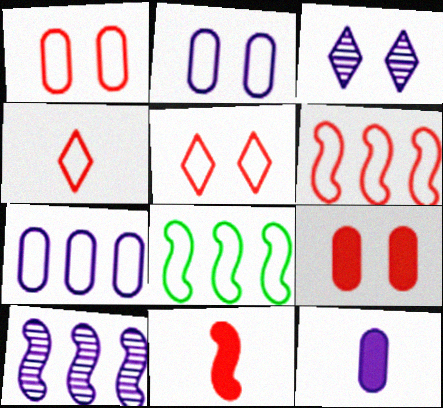[[1, 4, 6], 
[2, 4, 8]]